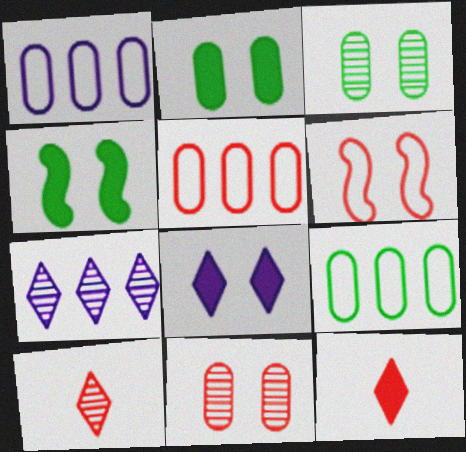[[1, 4, 10], 
[1, 5, 9], 
[3, 6, 8]]